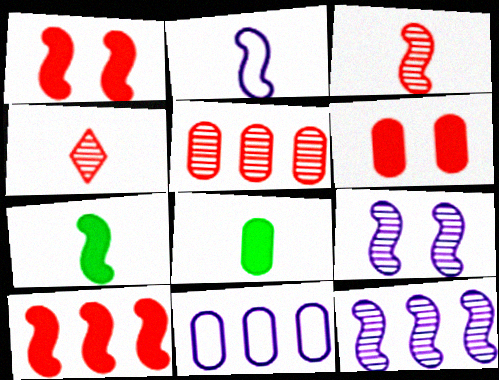[[2, 3, 7], 
[2, 4, 8]]